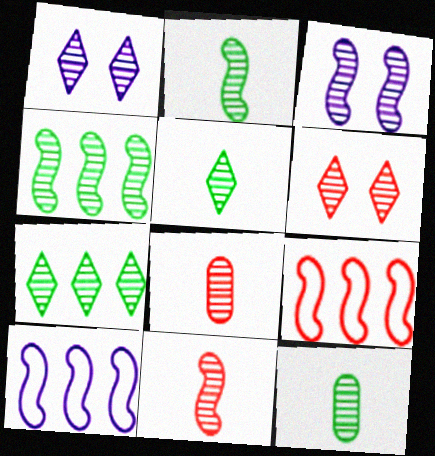[[1, 4, 8], 
[2, 5, 12], 
[3, 4, 11], 
[3, 7, 8]]